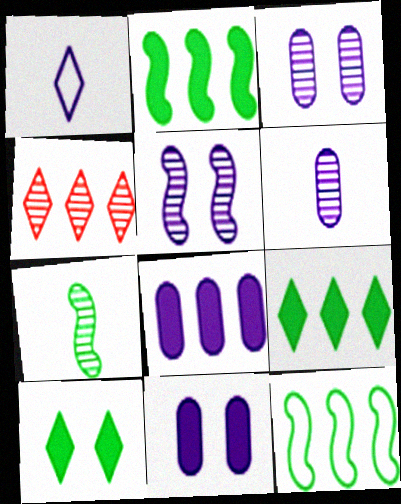[[1, 4, 10], 
[1, 5, 8], 
[3, 4, 7], 
[4, 8, 12]]